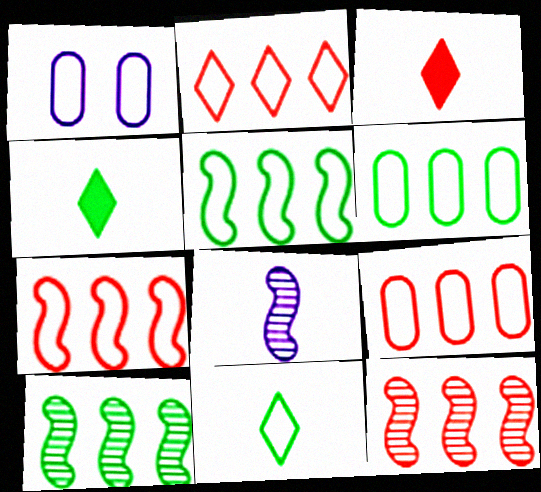[[1, 3, 10], 
[1, 4, 12], 
[1, 7, 11], 
[2, 7, 9]]